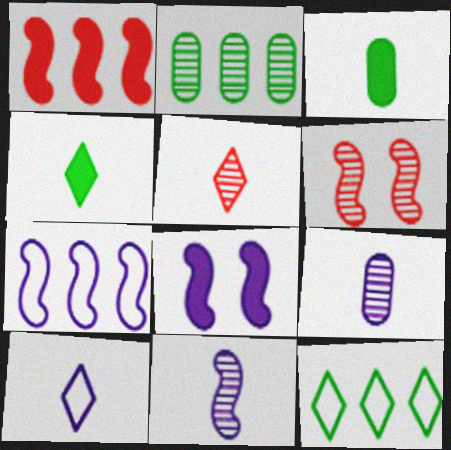[[4, 5, 10], 
[7, 8, 11]]